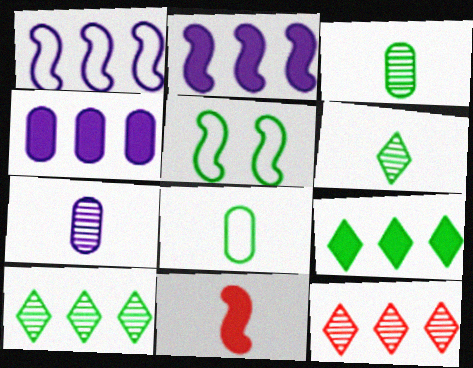[[3, 5, 9]]